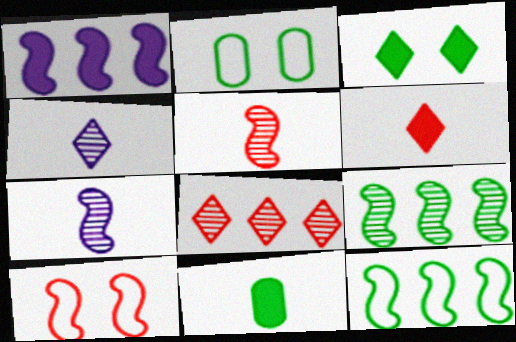[]